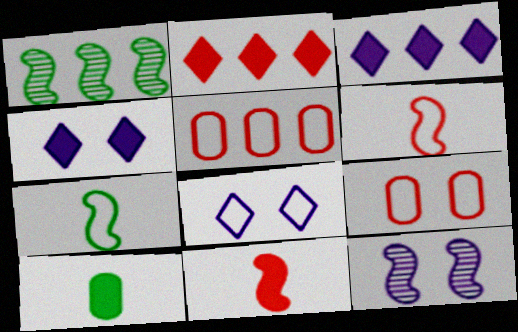[[1, 3, 5], 
[5, 7, 8]]